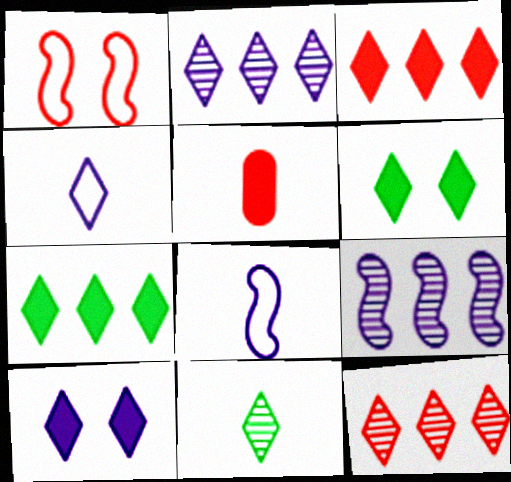[[1, 5, 12], 
[2, 4, 10], 
[4, 6, 12], 
[5, 8, 11]]